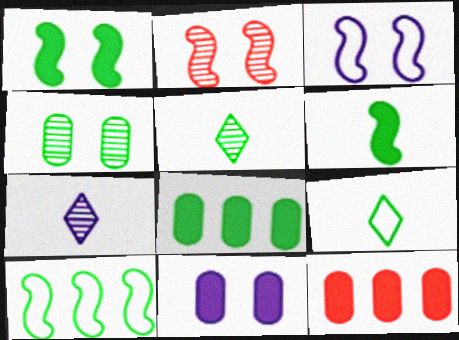[[1, 2, 3], 
[3, 5, 12]]